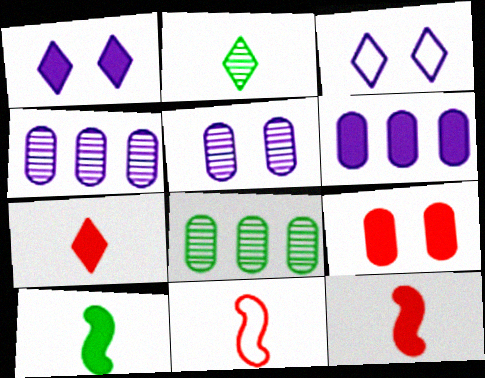[[1, 8, 11], 
[3, 8, 12]]